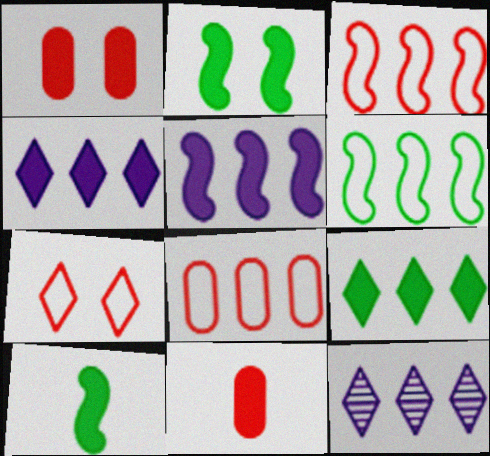[[1, 4, 10], 
[2, 4, 11]]